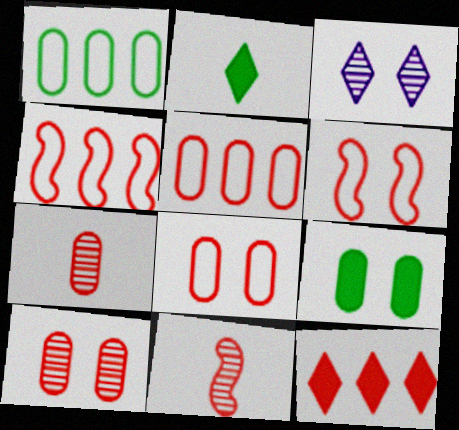[[3, 6, 9], 
[6, 7, 12], 
[8, 11, 12]]